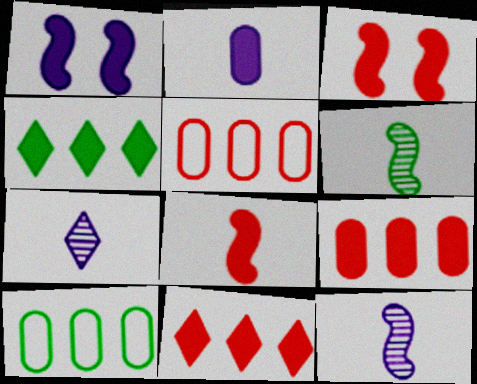[[2, 3, 4], 
[3, 7, 10]]